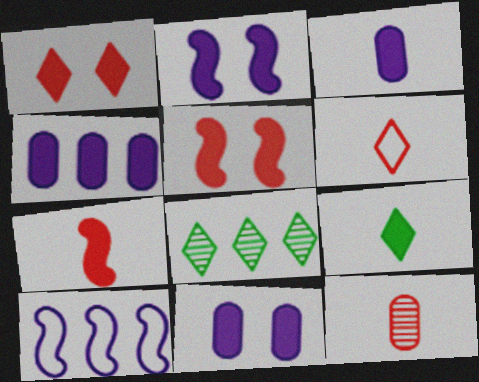[[3, 4, 11], 
[3, 7, 9], 
[4, 5, 9], 
[6, 7, 12]]